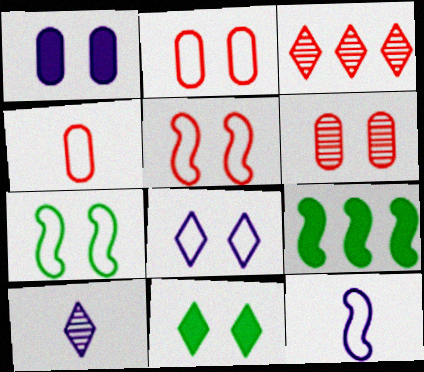[[2, 7, 8], 
[2, 9, 10]]